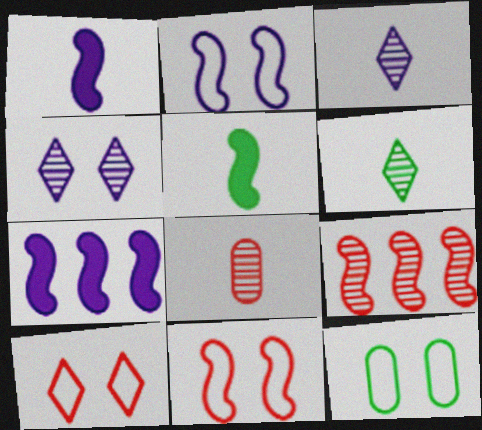[[2, 5, 9], 
[2, 10, 12]]